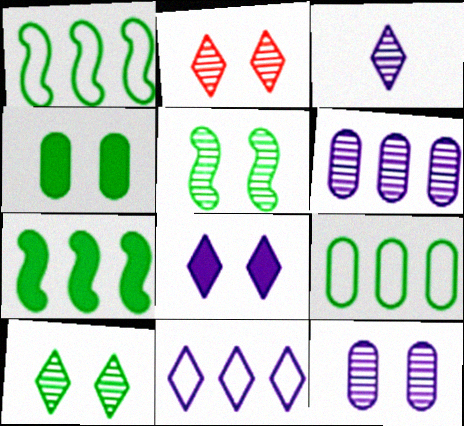[[2, 5, 12], 
[3, 8, 11]]